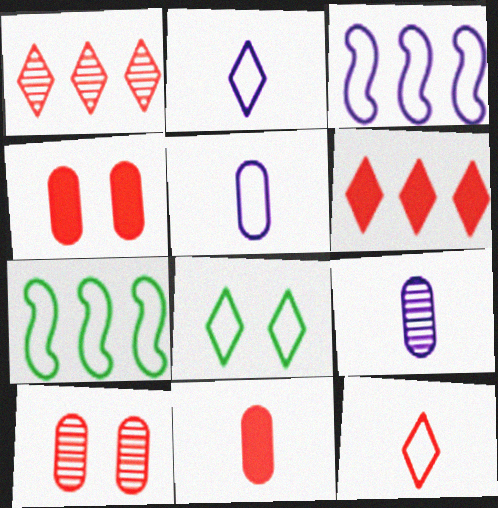[]